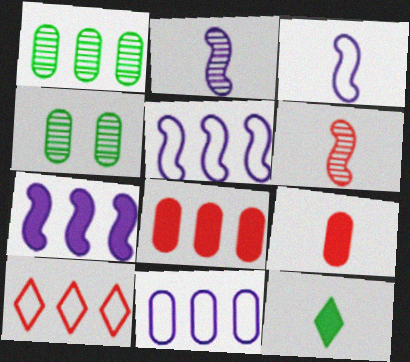[[1, 7, 10], 
[1, 8, 11], 
[4, 9, 11]]